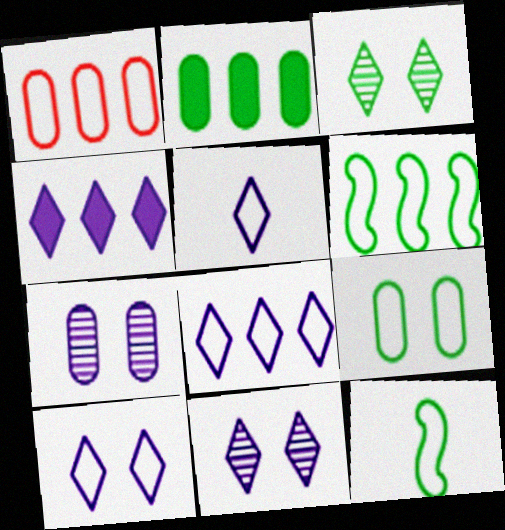[[1, 6, 8], 
[1, 10, 12], 
[2, 3, 12], 
[4, 5, 11], 
[5, 8, 10]]